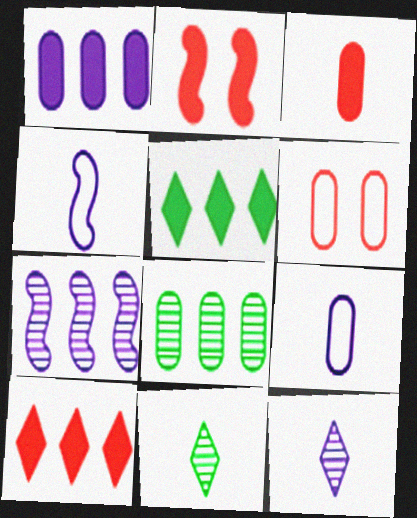[[2, 3, 10], 
[3, 4, 11]]